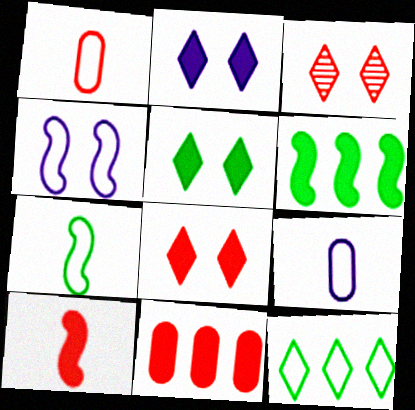[[1, 4, 12], 
[2, 5, 8], 
[3, 6, 9], 
[8, 10, 11]]